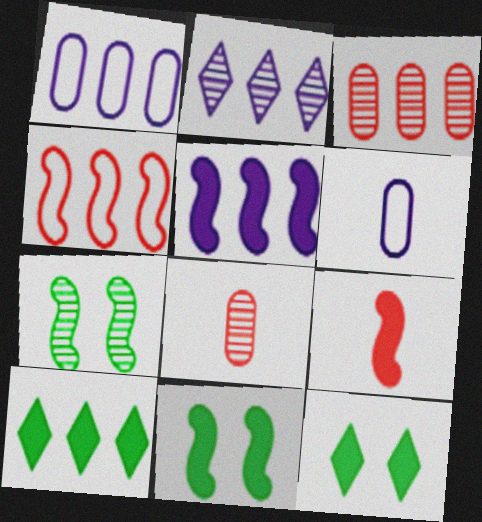[[1, 2, 5], 
[2, 7, 8], 
[5, 9, 11]]